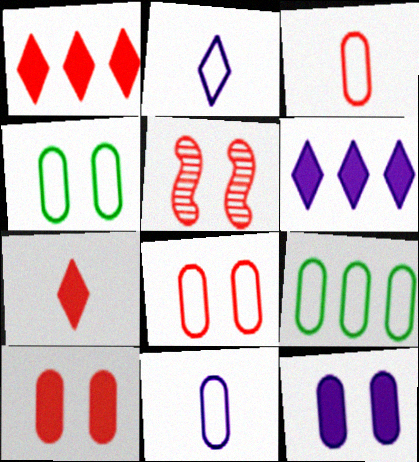[[1, 3, 5], 
[8, 9, 11]]